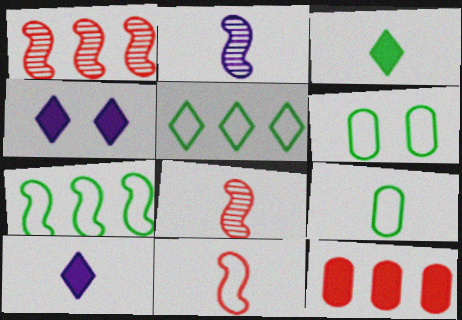[[1, 4, 9], 
[1, 6, 10], 
[8, 9, 10]]